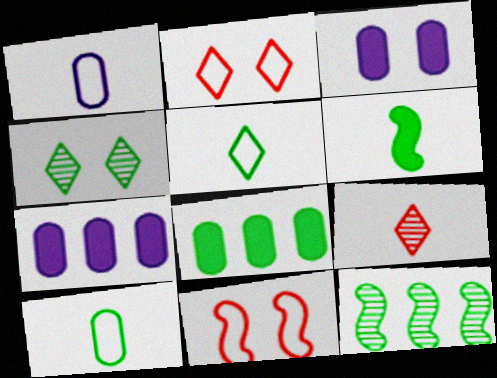[[1, 6, 9], 
[3, 4, 11]]